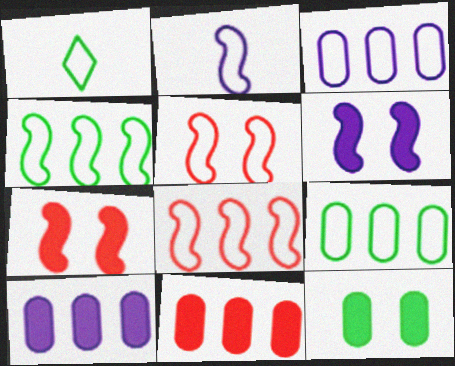[[1, 3, 5], 
[2, 4, 5]]